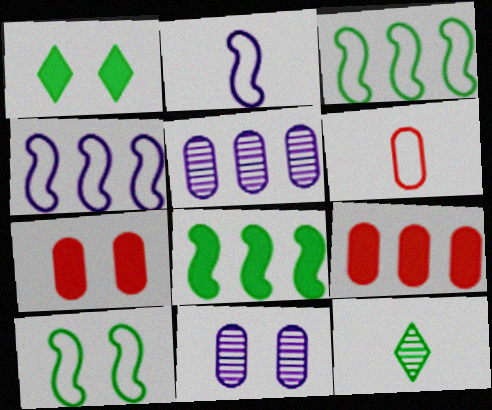[[4, 7, 12]]